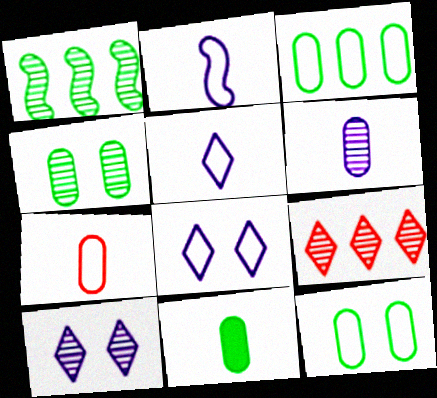[[3, 4, 11], 
[6, 7, 11]]